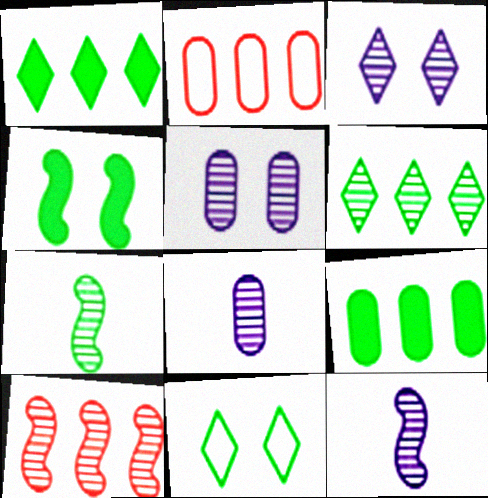[[7, 9, 11]]